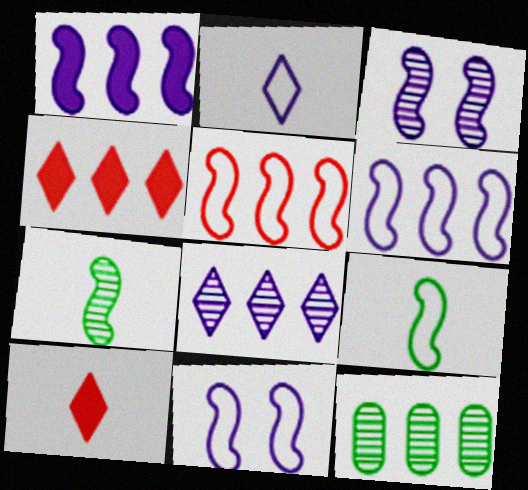[[4, 6, 12], 
[5, 9, 11], 
[10, 11, 12]]